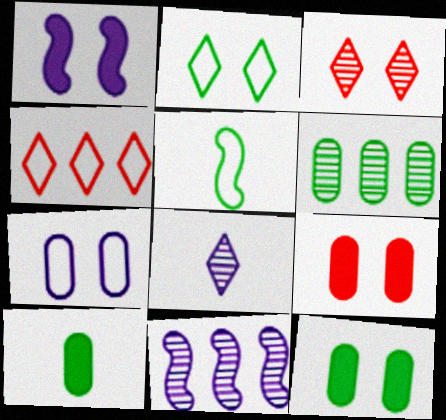[[4, 5, 7]]